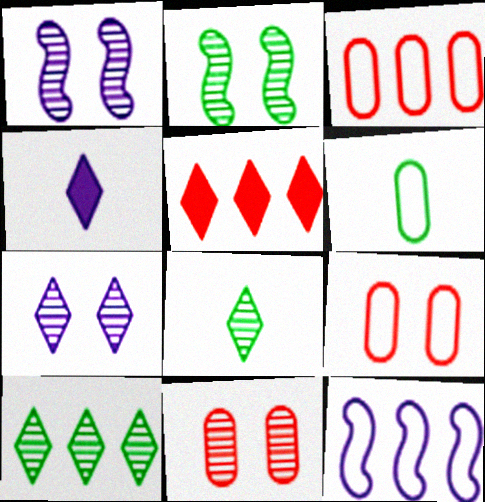[[1, 5, 6], 
[2, 3, 4], 
[2, 7, 11]]